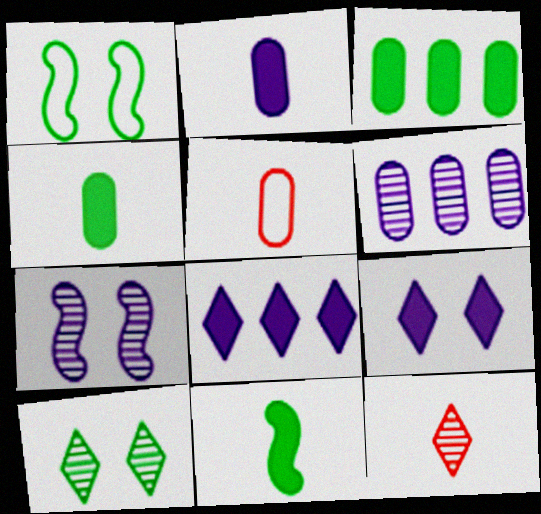[]